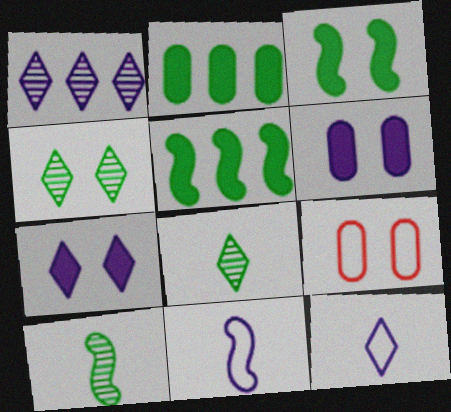[[1, 6, 11], 
[1, 7, 12]]